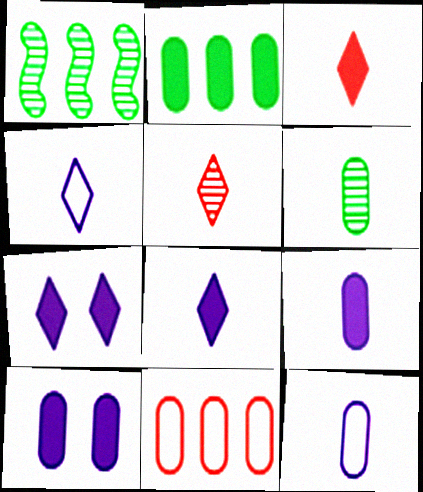[[6, 10, 11]]